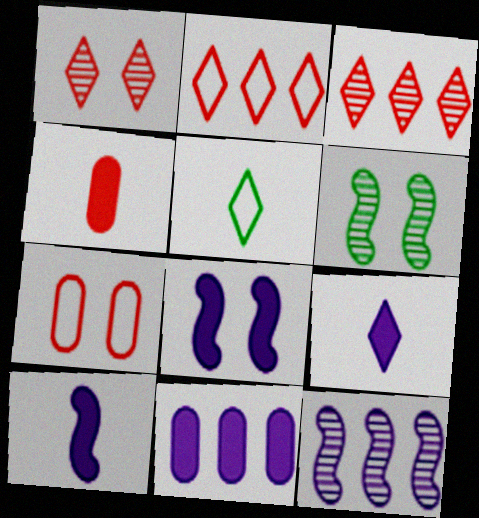[[8, 9, 11]]